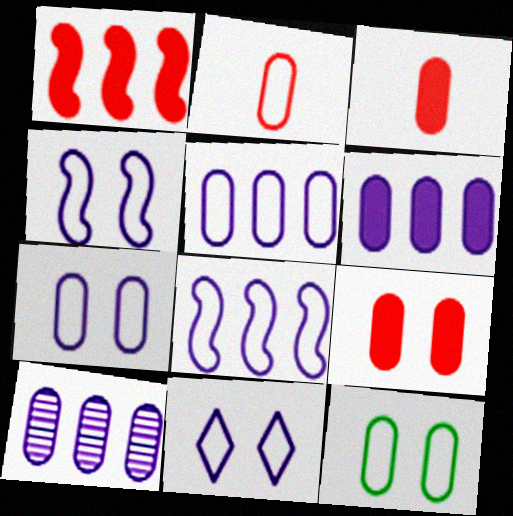[[2, 5, 12], 
[3, 10, 12], 
[4, 7, 11], 
[5, 6, 10]]